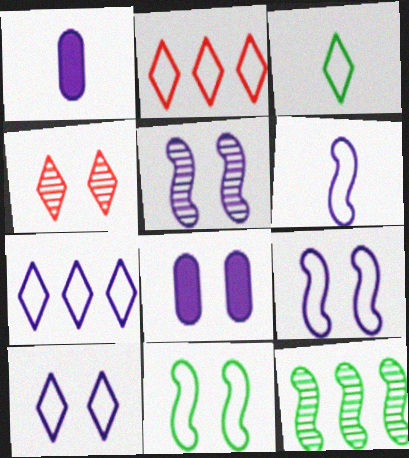[[1, 5, 7], 
[2, 3, 10], 
[4, 8, 11], 
[5, 8, 10]]